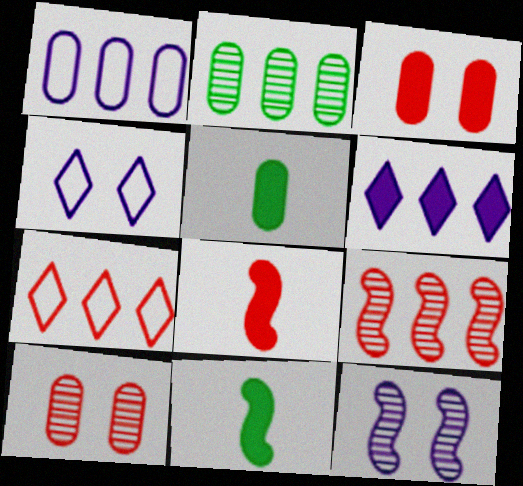[[1, 5, 10], 
[2, 4, 8], 
[3, 6, 11], 
[4, 5, 9], 
[5, 7, 12], 
[7, 8, 10]]